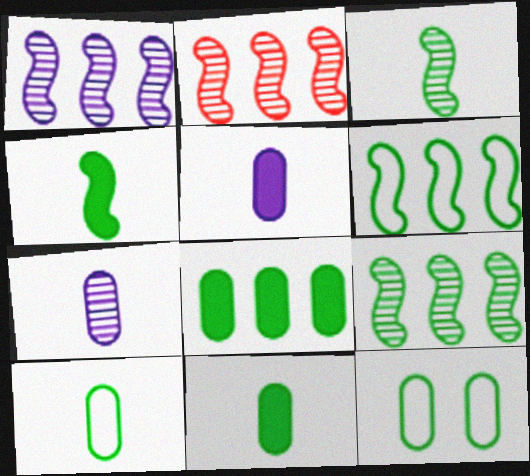[[1, 2, 9]]